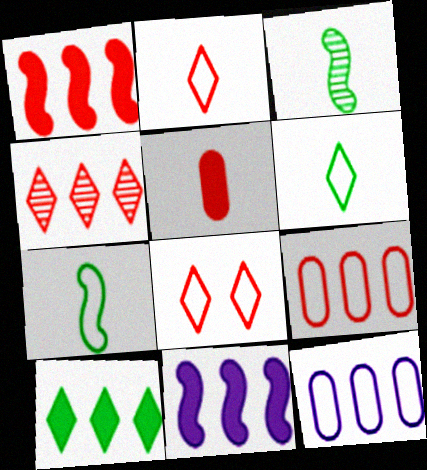[[1, 4, 9], 
[7, 8, 12]]